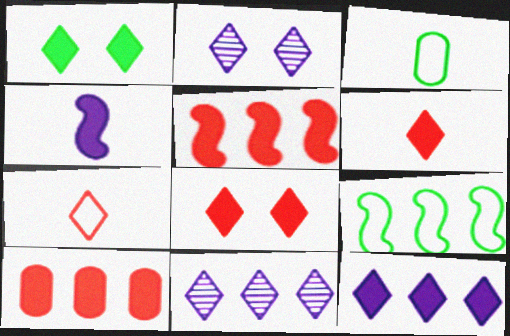[[1, 4, 10], 
[1, 6, 12], 
[1, 7, 11], 
[2, 3, 5], 
[9, 10, 11]]